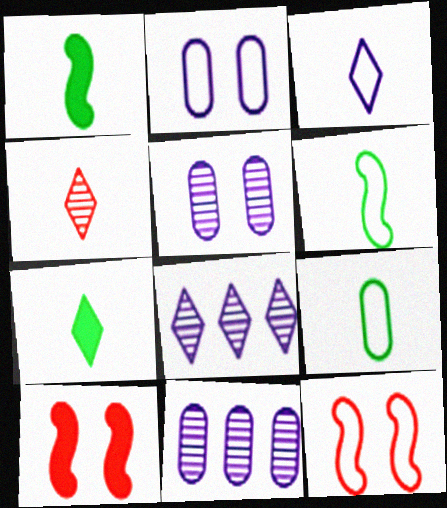[[3, 4, 7], 
[7, 11, 12], 
[8, 9, 10]]